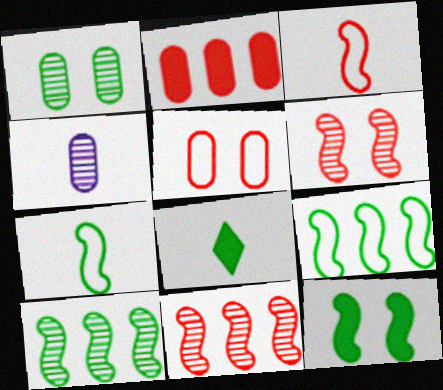[[1, 8, 9], 
[3, 4, 8], 
[7, 10, 12]]